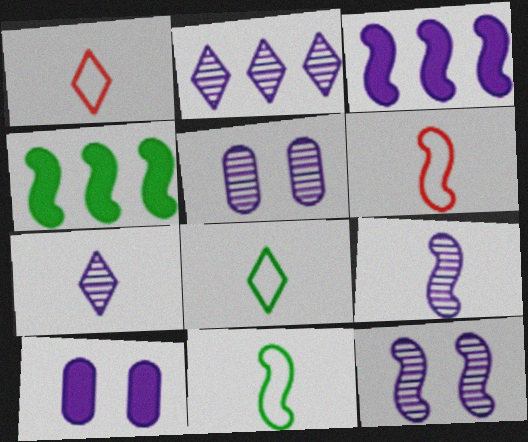[[1, 4, 5], 
[2, 5, 9], 
[4, 6, 12]]